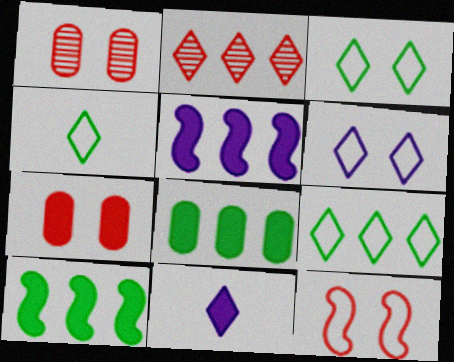[[1, 4, 5], 
[2, 3, 11], 
[3, 4, 9], 
[7, 10, 11]]